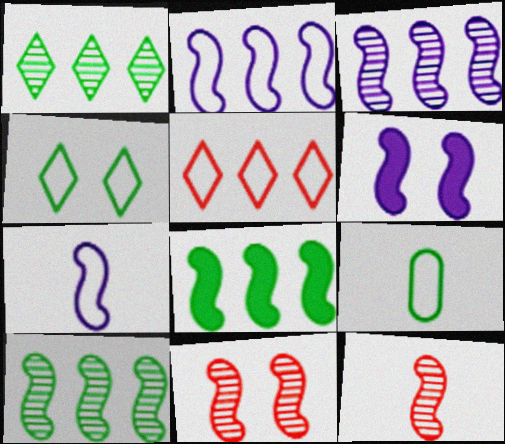[[3, 6, 7], 
[7, 8, 11]]